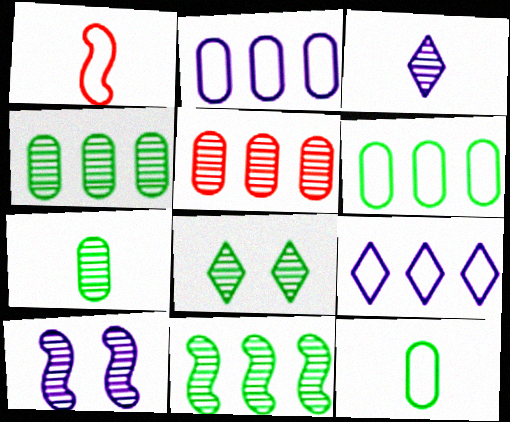[[7, 8, 11]]